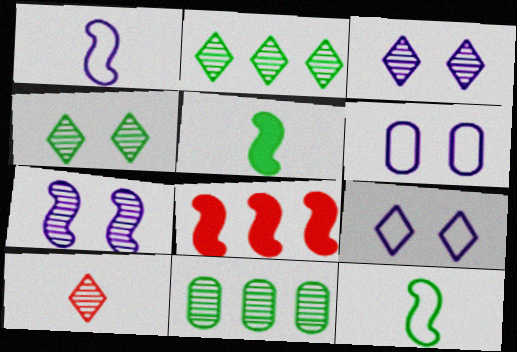[[2, 3, 10], 
[7, 8, 12], 
[7, 10, 11]]